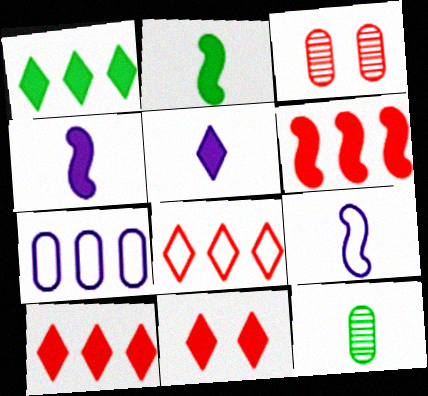[[1, 3, 9], 
[1, 5, 11]]